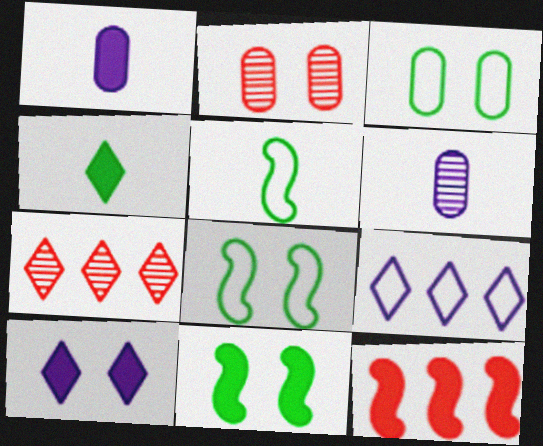[[1, 7, 8], 
[2, 8, 10]]